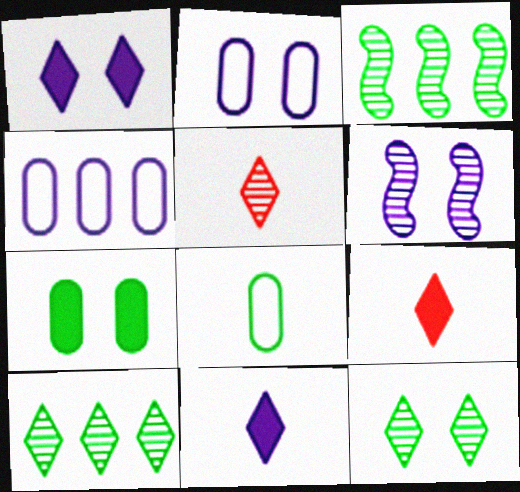[[1, 2, 6], 
[2, 3, 9], 
[4, 6, 11]]